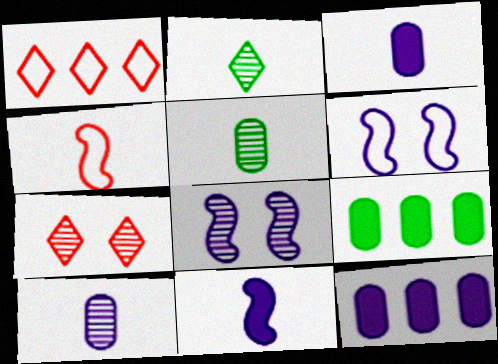[[2, 3, 4]]